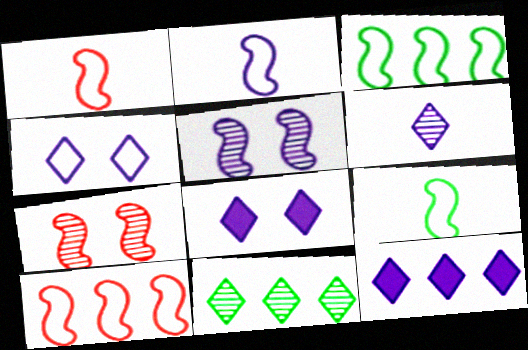[[1, 2, 9], 
[4, 6, 12]]